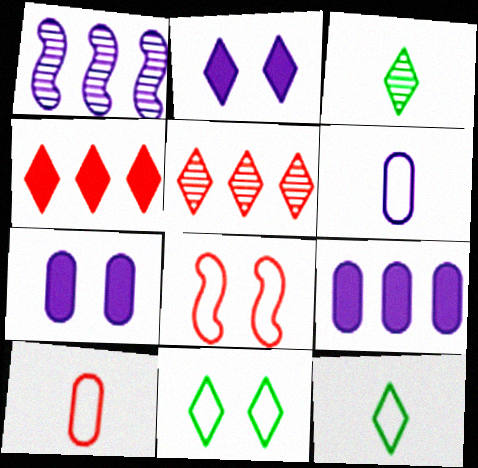[[1, 2, 6], 
[2, 5, 12], 
[3, 8, 9]]